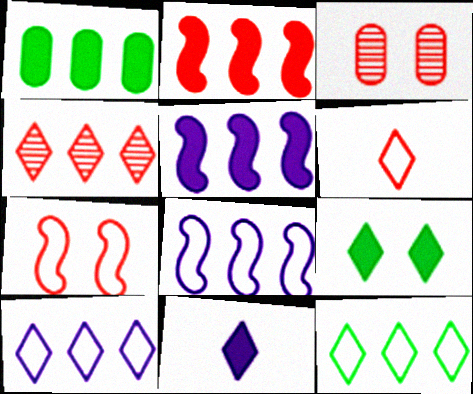[[1, 4, 8], 
[2, 3, 6]]